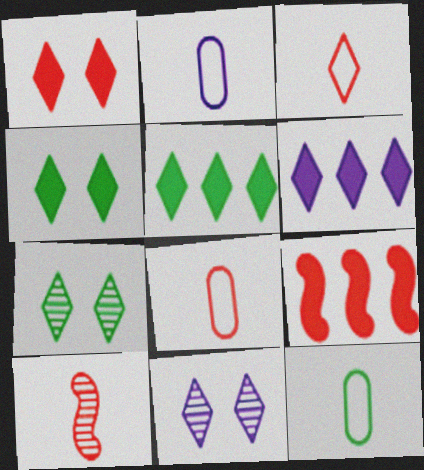[[2, 7, 9], 
[2, 8, 12], 
[3, 5, 11], 
[3, 6, 7], 
[9, 11, 12]]